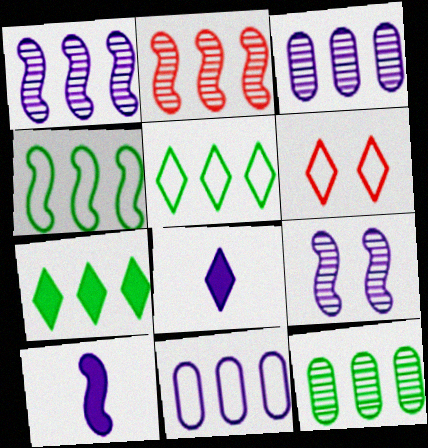[[2, 7, 11], 
[4, 7, 12], 
[6, 10, 12], 
[8, 9, 11]]